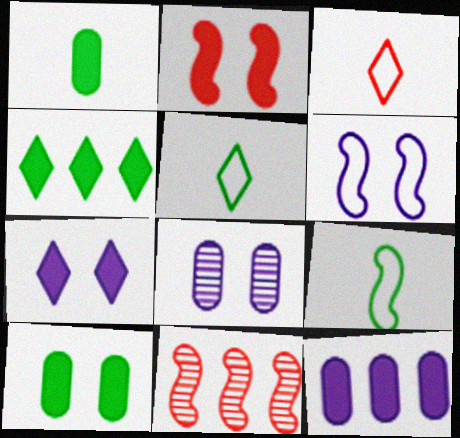[[2, 7, 10], 
[6, 7, 8]]